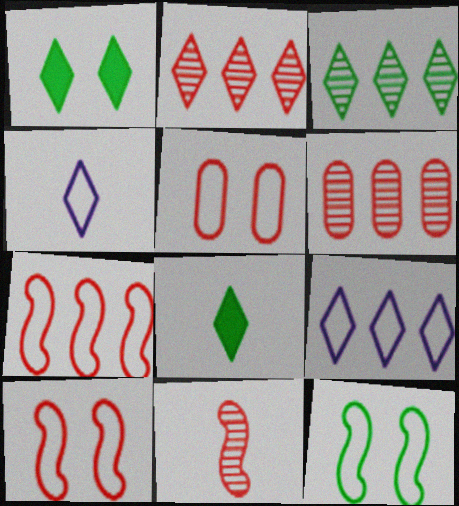[[1, 2, 4]]